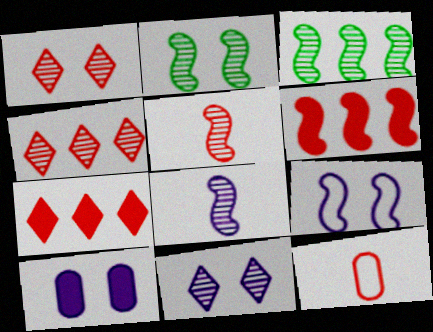[[1, 6, 12], 
[9, 10, 11]]